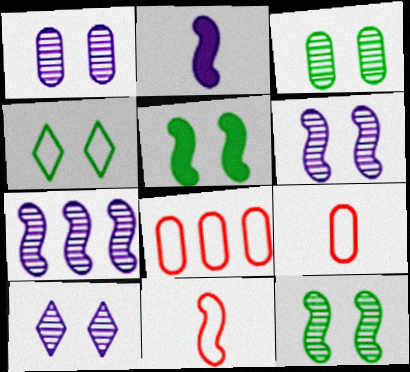[[1, 6, 10], 
[3, 4, 5], 
[5, 7, 11]]